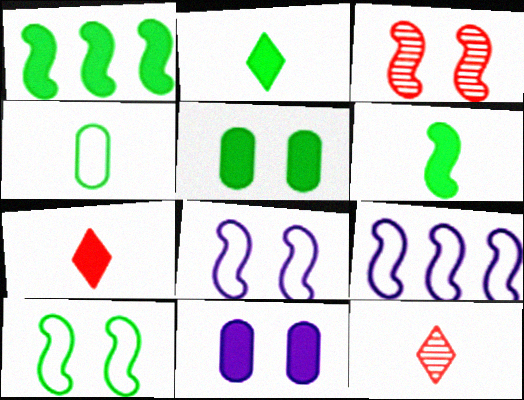[[1, 2, 5], 
[1, 7, 11], 
[3, 6, 9], 
[5, 9, 12]]